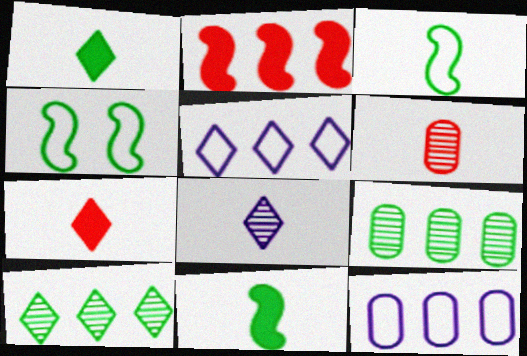[[1, 4, 9], 
[2, 5, 9], 
[2, 10, 12]]